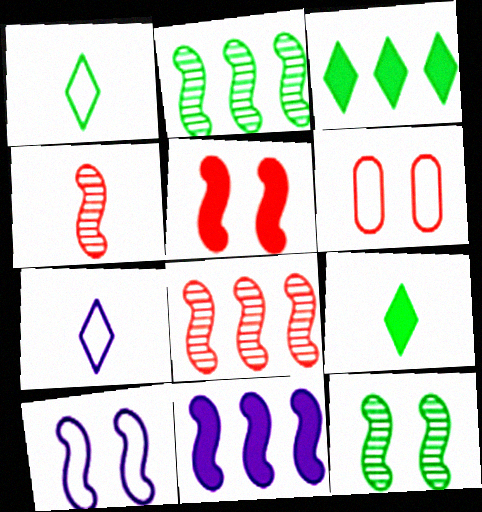[[5, 10, 12]]